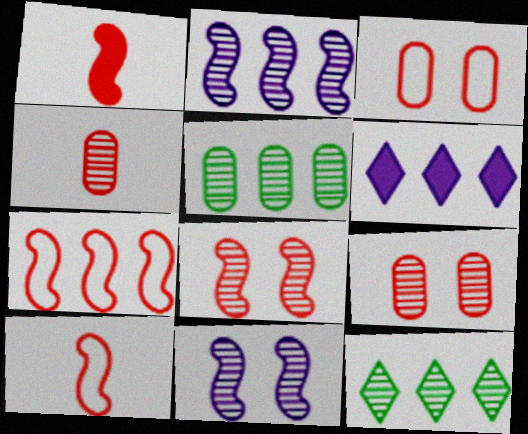[[1, 7, 8], 
[4, 11, 12], 
[5, 6, 7]]